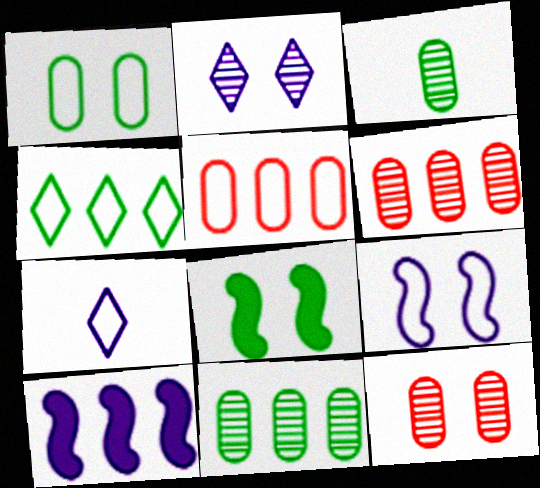[[3, 4, 8], 
[4, 6, 10], 
[6, 7, 8]]